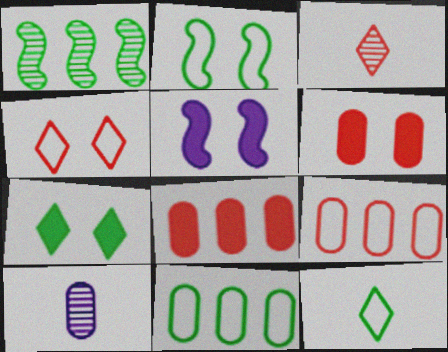[[2, 11, 12], 
[3, 5, 11], 
[5, 6, 7], 
[6, 10, 11]]